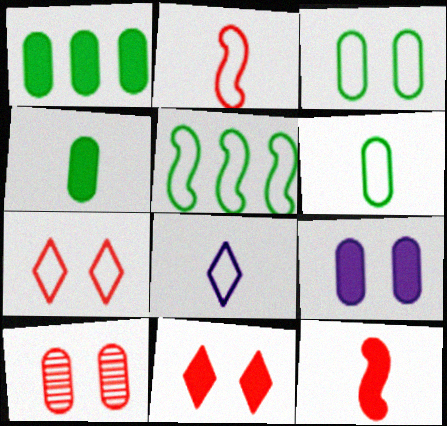[[2, 6, 8], 
[3, 9, 10]]